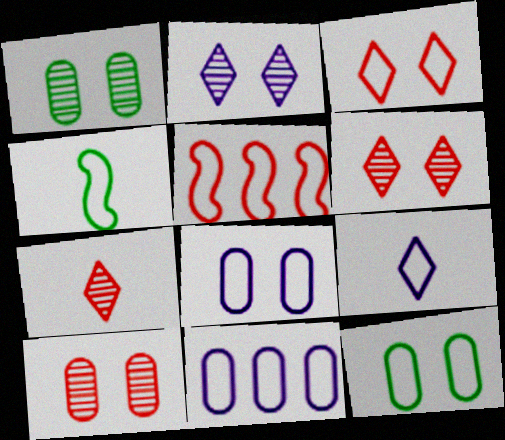[[3, 4, 11], 
[5, 9, 12]]